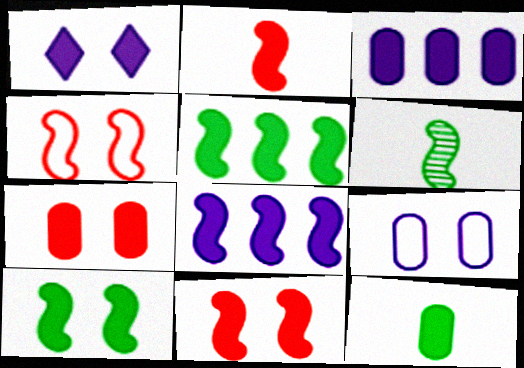[[1, 7, 10], 
[2, 8, 10], 
[3, 7, 12], 
[4, 6, 8]]